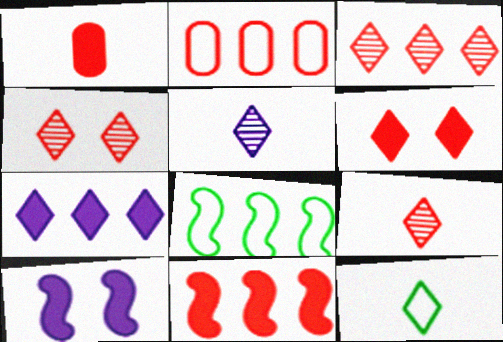[[1, 6, 11], 
[2, 3, 11], 
[3, 4, 9], 
[4, 7, 12]]